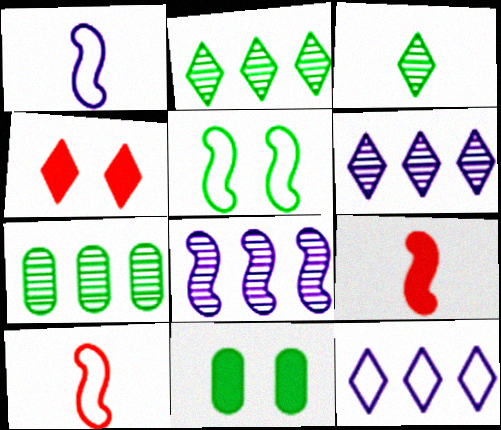[[1, 4, 7], 
[3, 4, 12], 
[5, 8, 9], 
[6, 10, 11]]